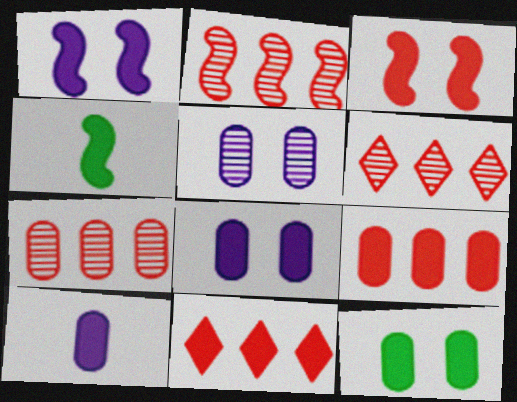[[2, 6, 7], 
[4, 8, 11], 
[9, 10, 12]]